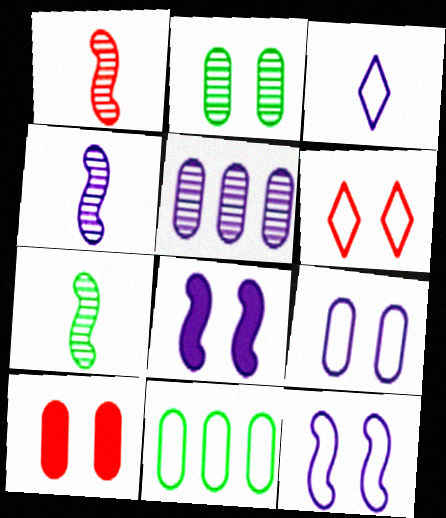[[1, 4, 7], 
[2, 6, 8], 
[2, 9, 10], 
[3, 5, 8]]